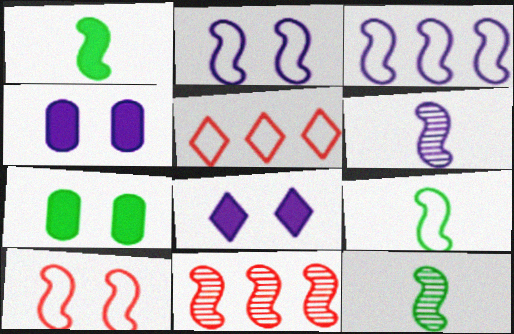[[1, 2, 11], 
[1, 9, 12], 
[3, 9, 10], 
[4, 5, 12], 
[5, 6, 7]]